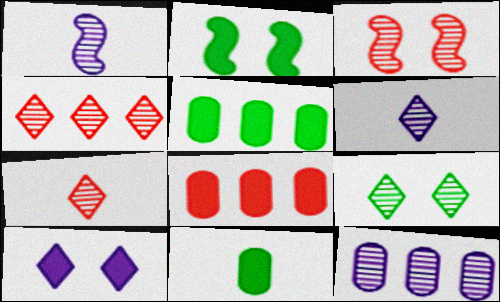[[4, 6, 9]]